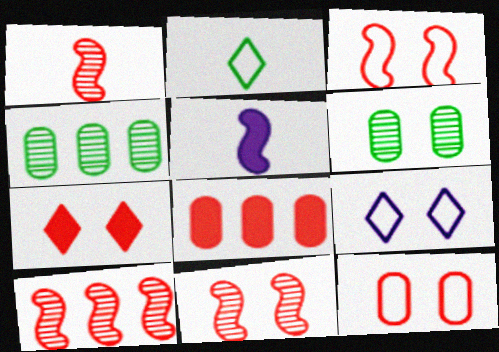[[1, 10, 11], 
[7, 11, 12]]